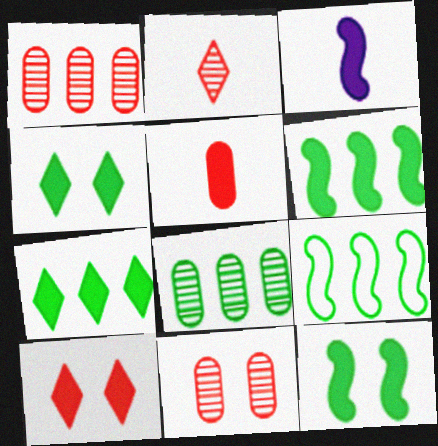[[7, 8, 9]]